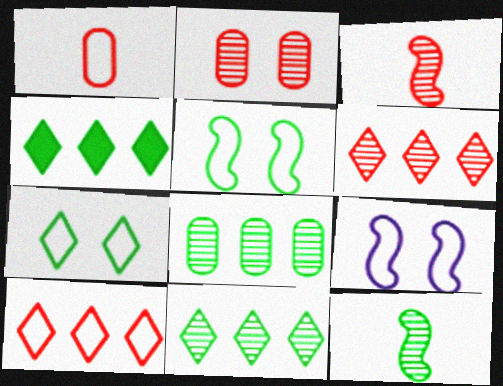[[2, 3, 6]]